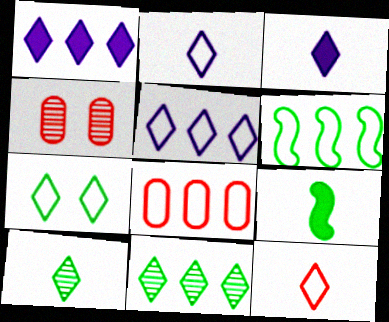[[3, 4, 6], 
[3, 10, 12], 
[4, 5, 9], 
[5, 6, 8], 
[5, 7, 12]]